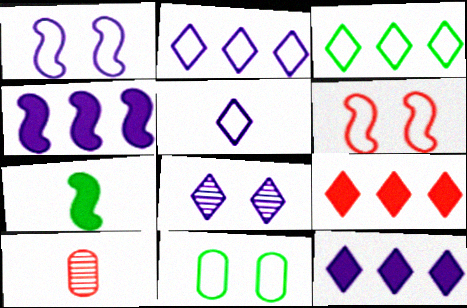[[5, 7, 10], 
[5, 8, 12], 
[6, 9, 10]]